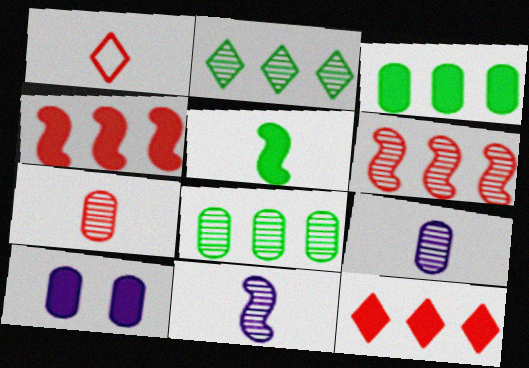[[1, 5, 9], 
[5, 10, 12]]